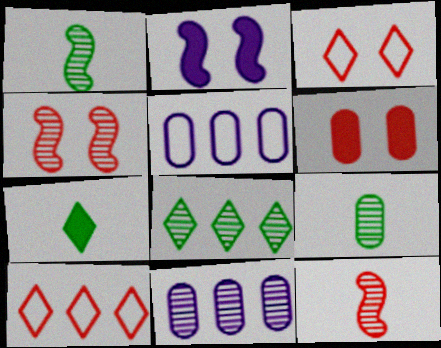[[2, 9, 10], 
[3, 4, 6], 
[4, 5, 7], 
[5, 6, 9], 
[6, 10, 12]]